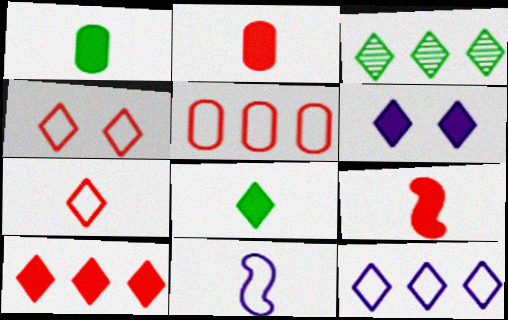[[3, 6, 7], 
[3, 10, 12], 
[6, 8, 10]]